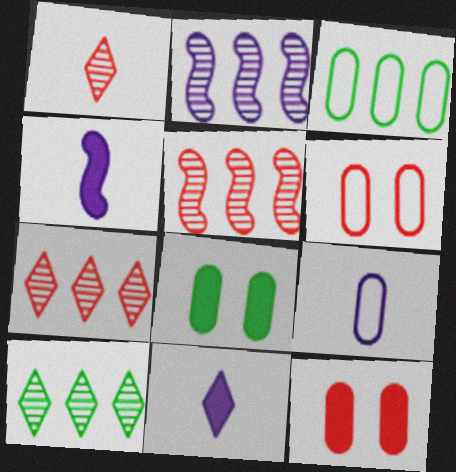[[3, 6, 9], 
[4, 6, 10]]